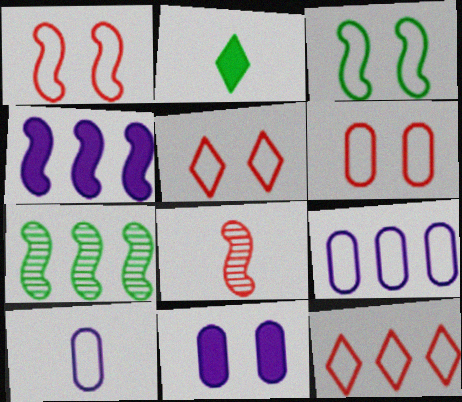[[1, 5, 6], 
[2, 8, 10], 
[3, 4, 8], 
[3, 10, 12]]